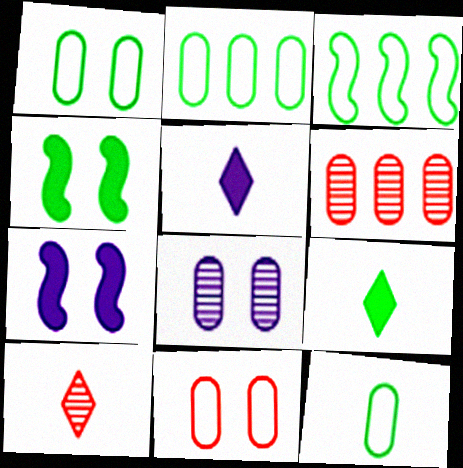[[1, 2, 12], 
[2, 7, 10]]